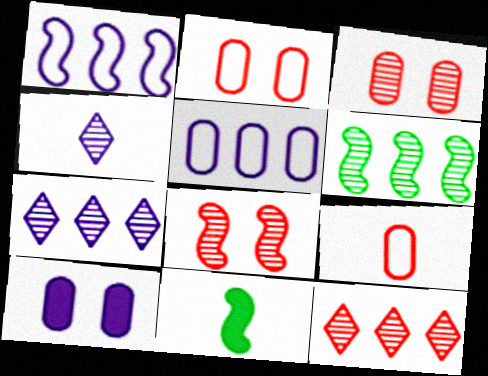[[1, 4, 10], 
[1, 8, 11], 
[2, 7, 11], 
[3, 4, 6], 
[4, 9, 11]]